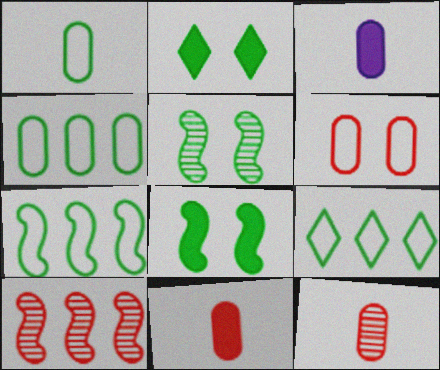[[1, 3, 12], 
[4, 7, 9]]